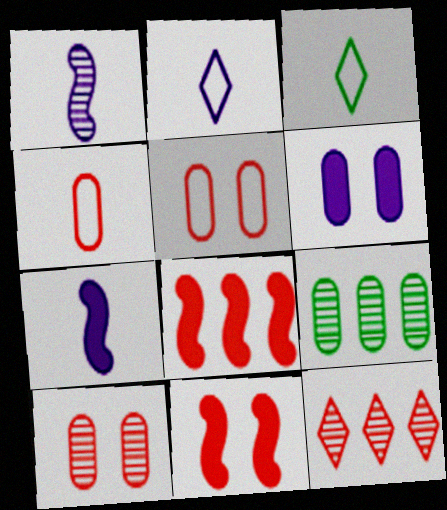[[2, 9, 11], 
[4, 6, 9], 
[4, 11, 12]]